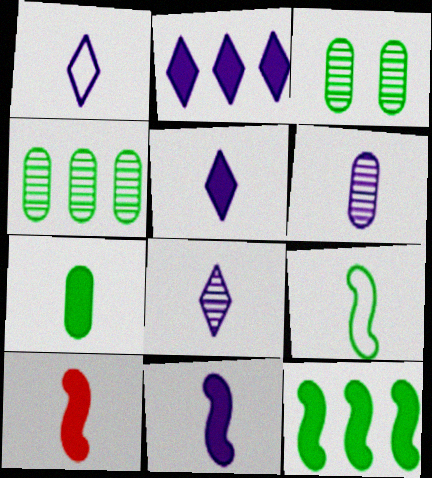[[1, 5, 8], 
[1, 6, 11], 
[5, 7, 10]]